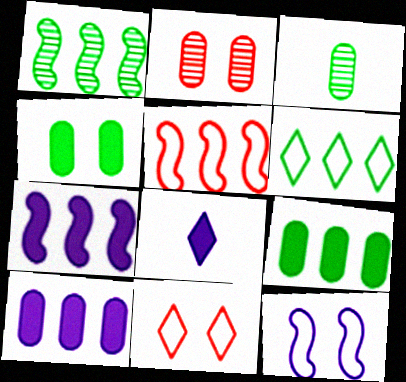[[1, 5, 7], 
[1, 6, 9], 
[3, 7, 11]]